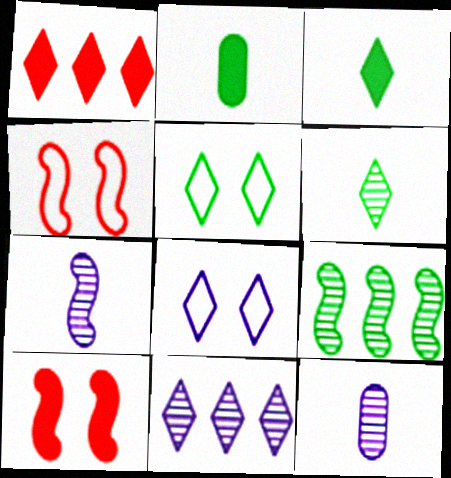[[1, 6, 8], 
[2, 4, 11], 
[2, 5, 9]]